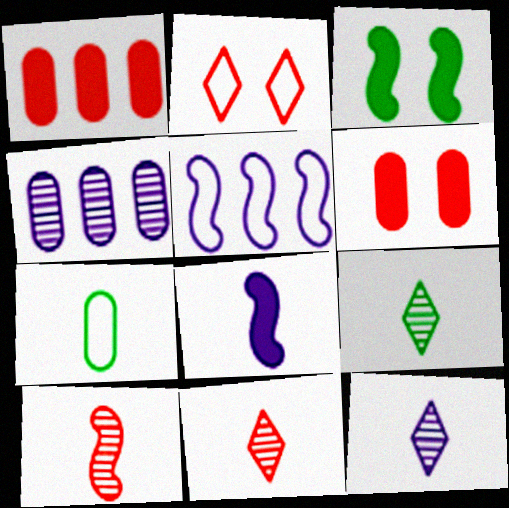[[1, 2, 10], 
[2, 5, 7], 
[3, 5, 10], 
[4, 6, 7], 
[5, 6, 9], 
[7, 8, 11], 
[9, 11, 12]]